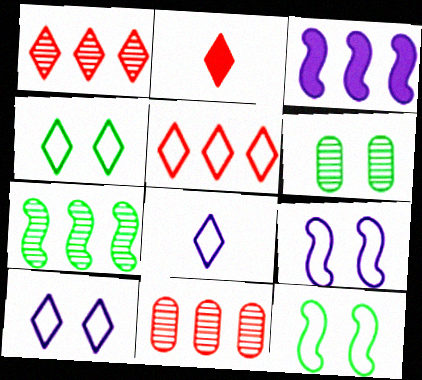[[4, 5, 8]]